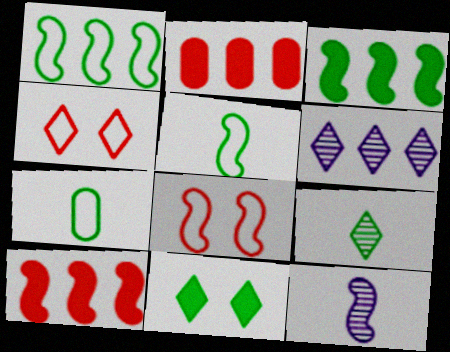[[1, 2, 6], 
[3, 8, 12]]